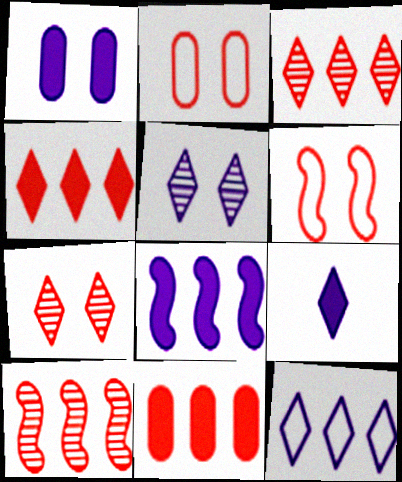[[1, 8, 9], 
[5, 9, 12]]